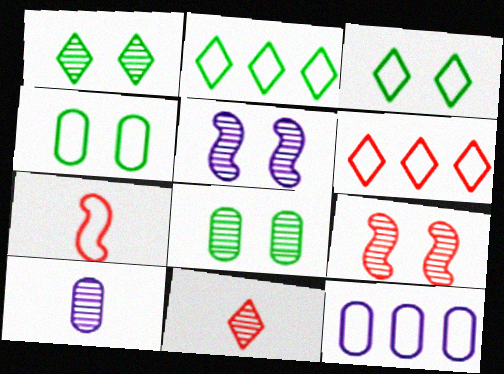[[3, 7, 12]]